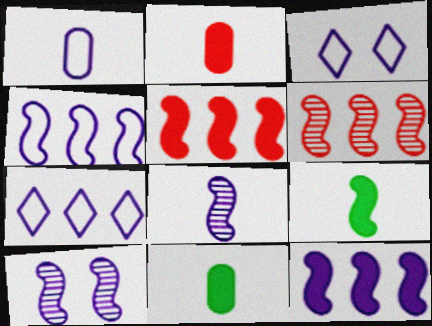[[1, 3, 4], 
[3, 6, 11]]